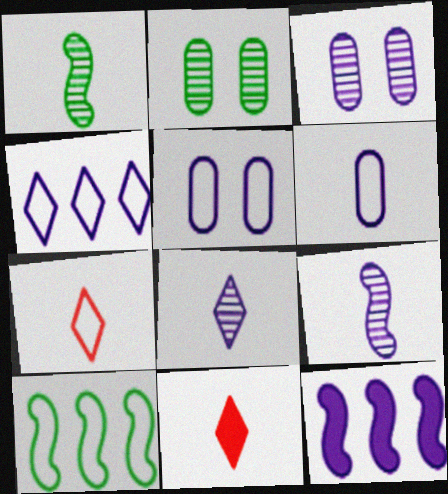[[1, 6, 11], 
[2, 7, 12], 
[3, 10, 11], 
[5, 7, 10], 
[5, 8, 12]]